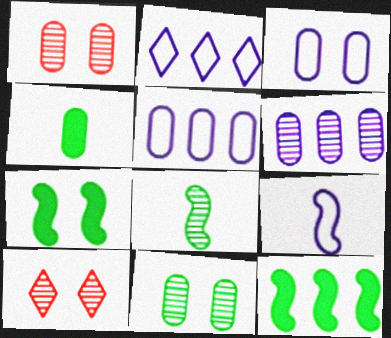[[1, 4, 5], 
[2, 3, 9], 
[3, 7, 10], 
[6, 8, 10]]